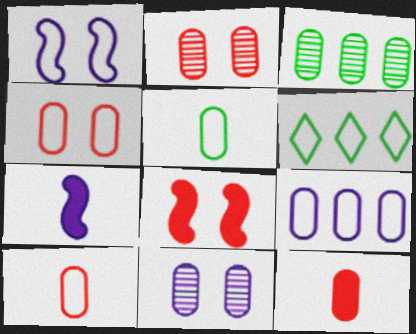[[1, 6, 10], 
[2, 6, 7], 
[4, 5, 9]]